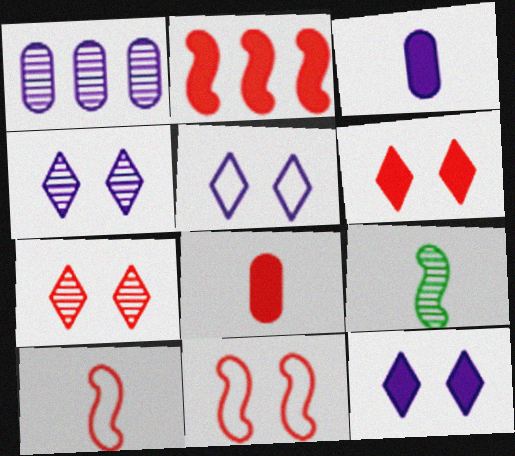[[1, 7, 9], 
[2, 6, 8], 
[4, 5, 12]]